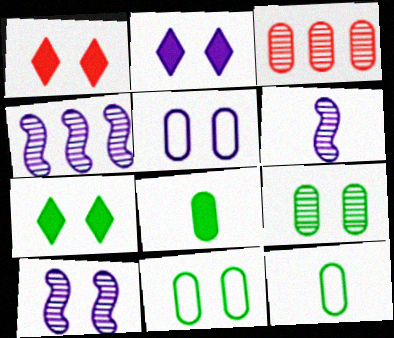[[1, 2, 7], 
[1, 4, 12], 
[1, 10, 11], 
[2, 5, 10], 
[3, 5, 8], 
[4, 6, 10]]